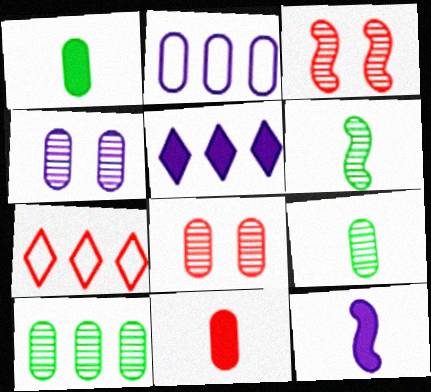[[1, 2, 8], 
[3, 7, 11]]